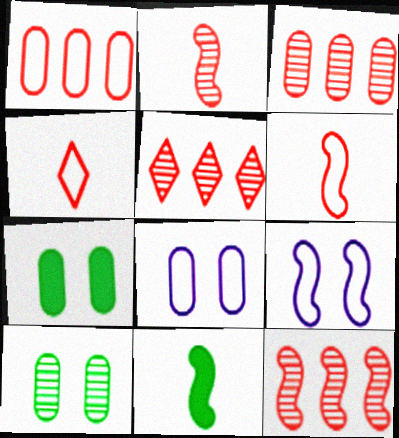[[3, 5, 12], 
[5, 8, 11], 
[9, 11, 12]]